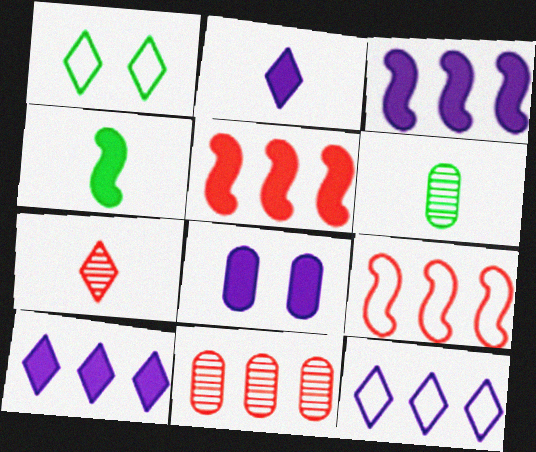[[1, 7, 10], 
[2, 3, 8]]